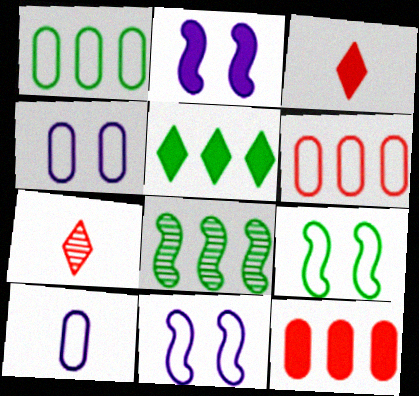[[1, 2, 7], 
[1, 5, 8], 
[3, 4, 8]]